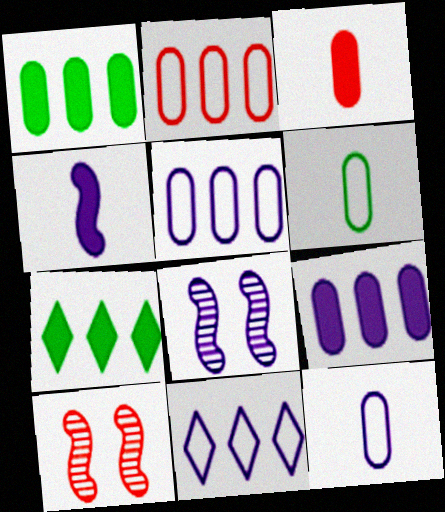[[7, 10, 12]]